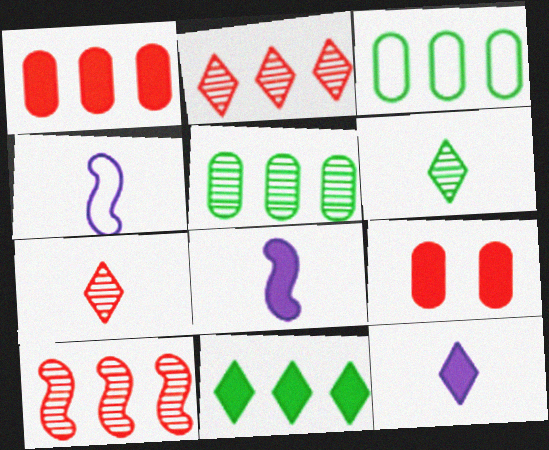[[8, 9, 11]]